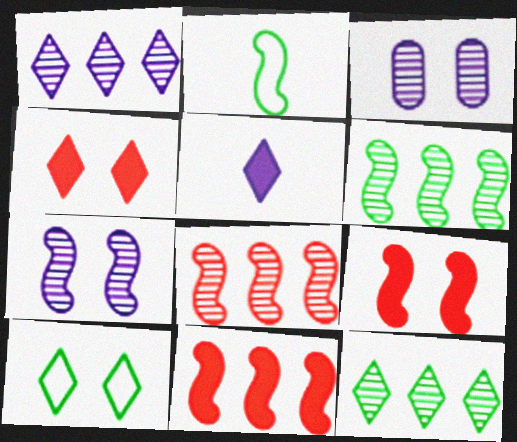[[2, 7, 11], 
[3, 9, 10]]